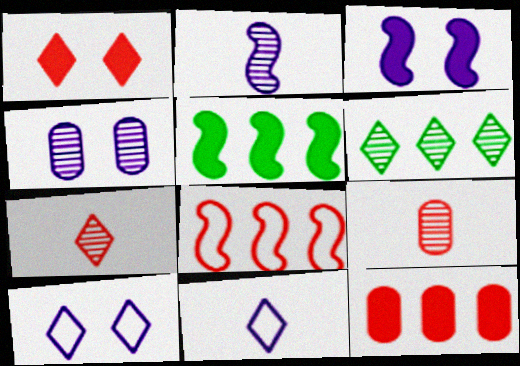[[1, 6, 11], 
[1, 8, 9], 
[3, 4, 10], 
[5, 9, 10]]